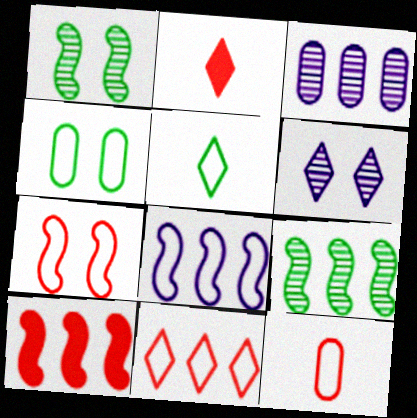[[7, 11, 12], 
[8, 9, 10]]